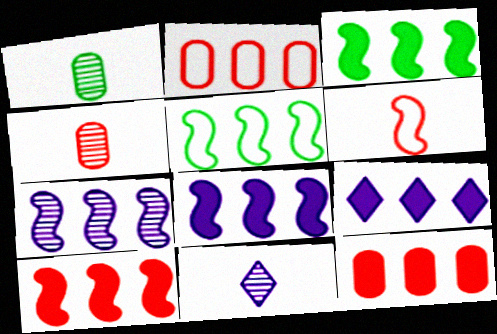[[3, 8, 10], 
[3, 9, 12], 
[5, 7, 10]]